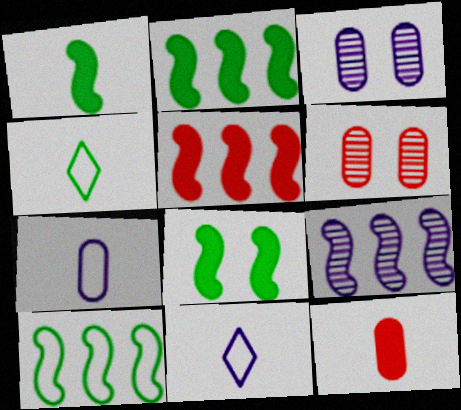[[1, 2, 8], 
[2, 6, 11], 
[3, 4, 5], 
[5, 9, 10]]